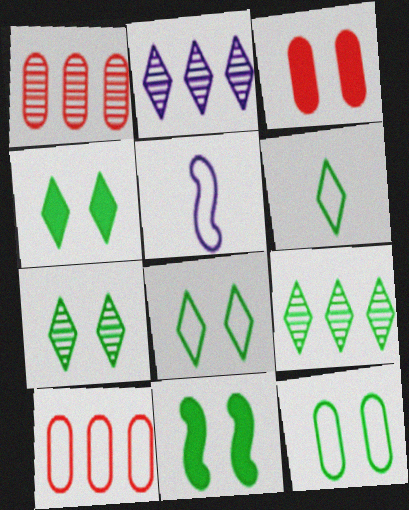[[1, 4, 5], 
[3, 5, 9], 
[4, 6, 9], 
[4, 7, 8], 
[5, 8, 10], 
[7, 11, 12]]